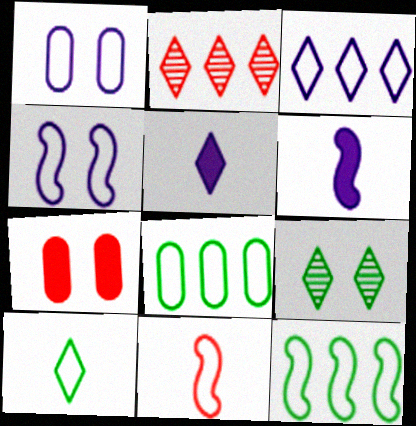[[2, 7, 11], 
[4, 7, 9], 
[4, 11, 12]]